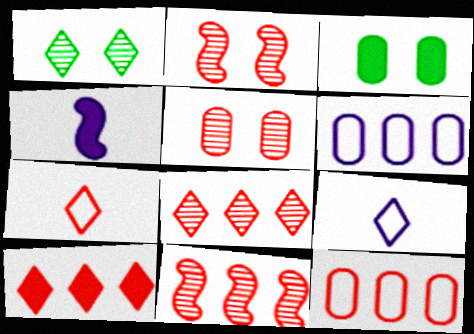[[1, 4, 12], 
[1, 9, 10], 
[3, 4, 10], 
[3, 9, 11], 
[10, 11, 12]]